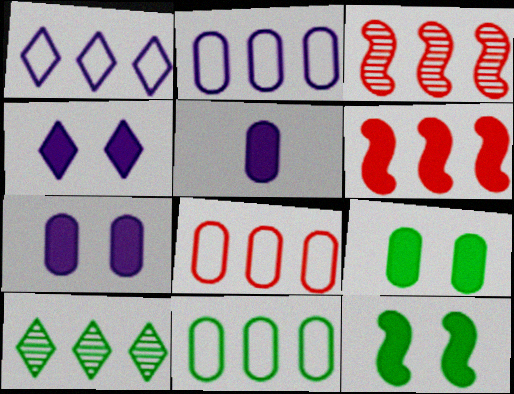[[2, 6, 10], 
[2, 8, 11]]